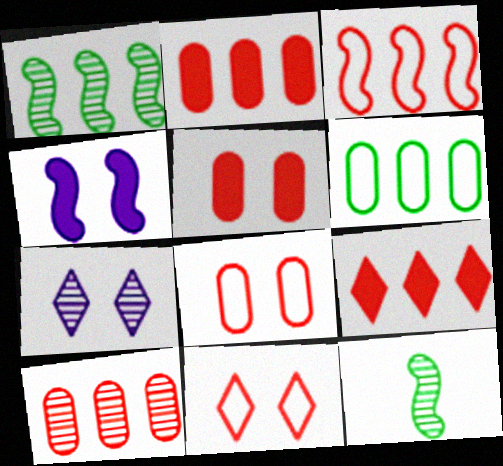[[3, 4, 12], 
[3, 9, 10], 
[7, 10, 12]]